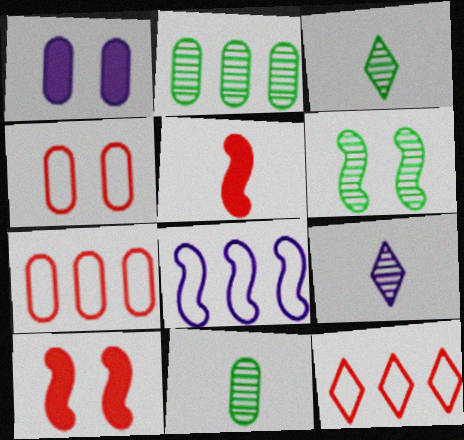[[1, 7, 11], 
[1, 8, 9], 
[2, 3, 6], 
[5, 6, 8]]